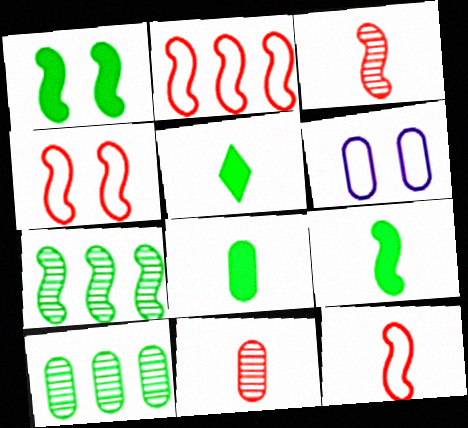[[2, 4, 12], 
[5, 8, 9]]